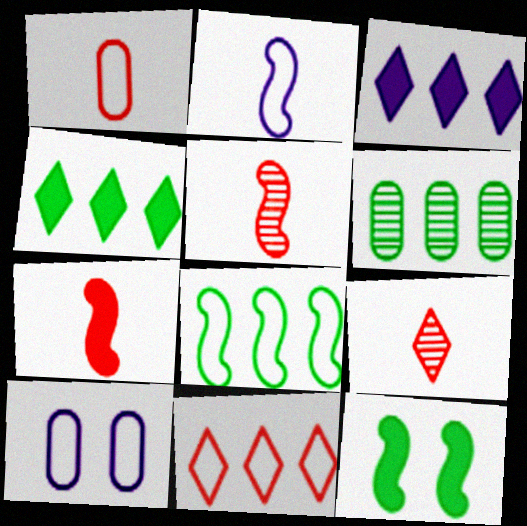[[1, 7, 9], 
[4, 5, 10], 
[4, 6, 8]]